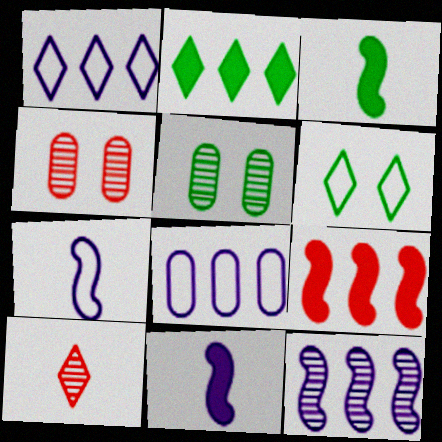[[1, 3, 4], 
[2, 4, 7], 
[5, 10, 12]]